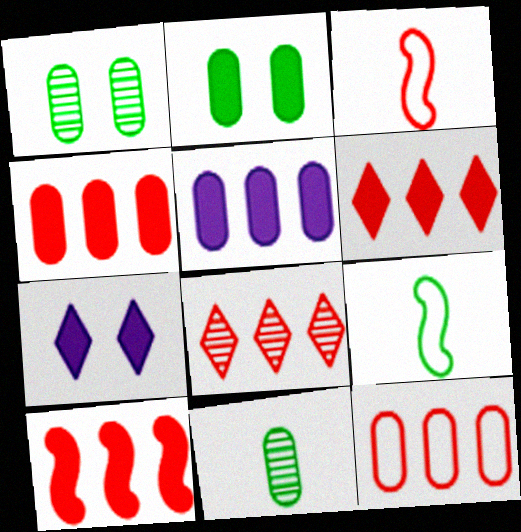[[4, 6, 10], 
[8, 10, 12]]